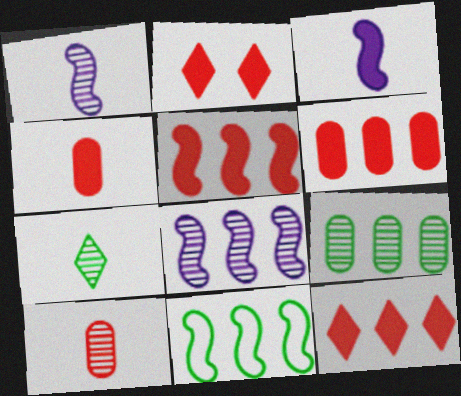[[1, 7, 10], 
[2, 4, 5], 
[5, 6, 12], 
[5, 8, 11]]